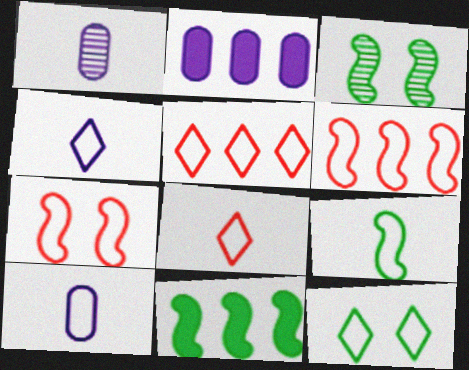[[2, 3, 8], 
[3, 9, 11], 
[4, 5, 12], 
[6, 10, 12], 
[8, 9, 10]]